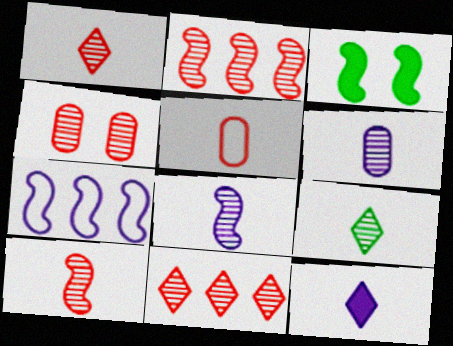[[1, 2, 4], 
[3, 7, 10], 
[4, 10, 11], 
[6, 9, 10]]